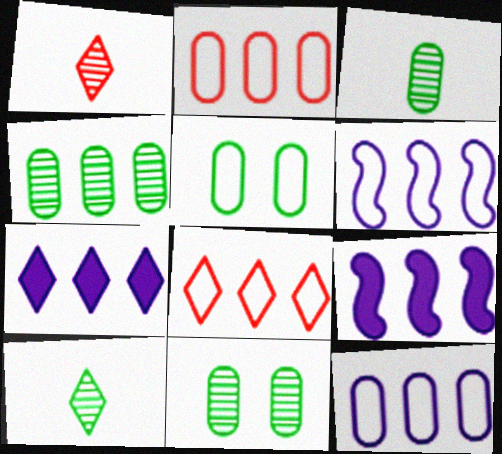[[1, 5, 9], 
[3, 4, 11], 
[4, 8, 9]]